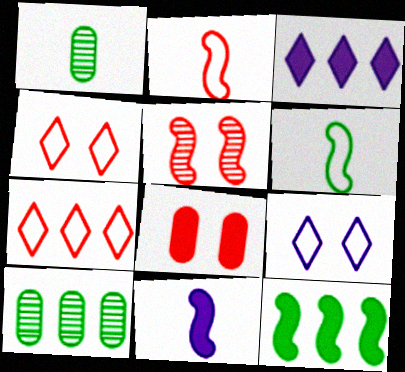[[4, 5, 8], 
[4, 10, 11]]